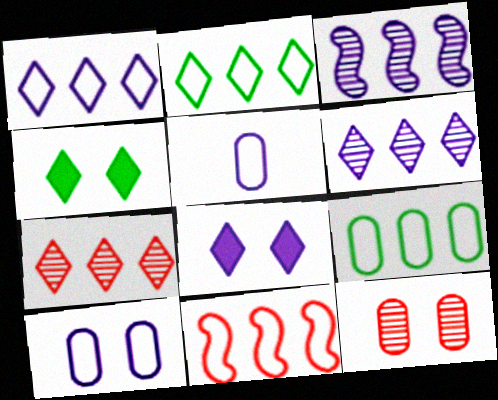[[1, 9, 11], 
[3, 5, 8]]